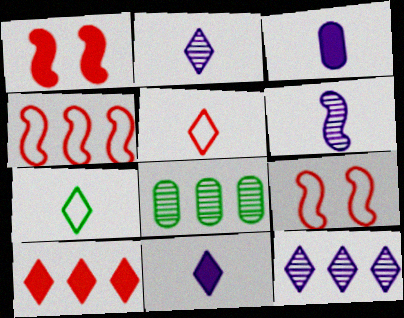[[8, 9, 11]]